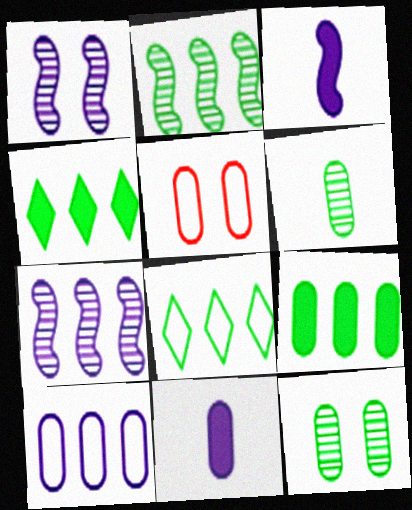[[2, 8, 9]]